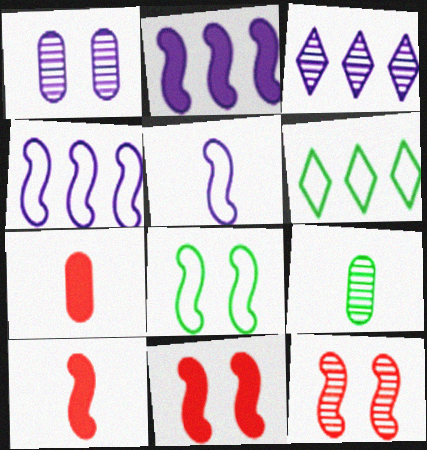[[1, 6, 10], 
[3, 7, 8], 
[3, 9, 12]]